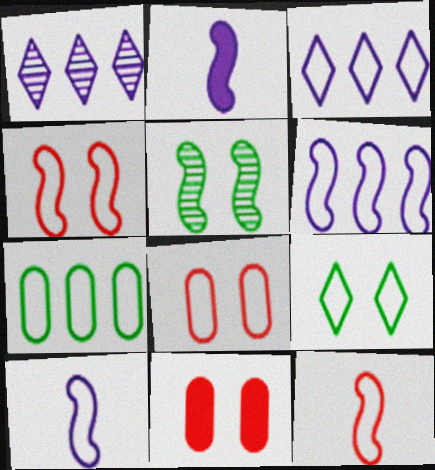[]